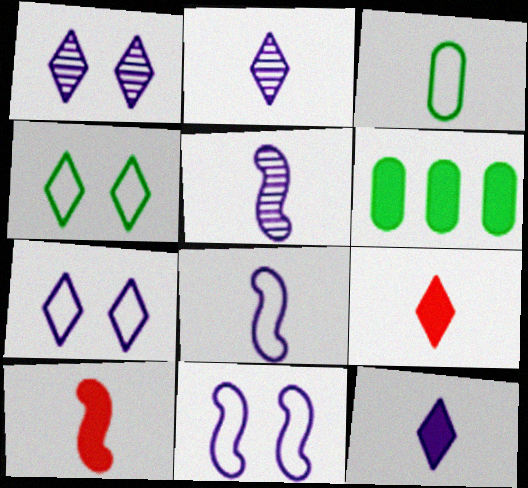[[2, 3, 10], 
[3, 5, 9]]